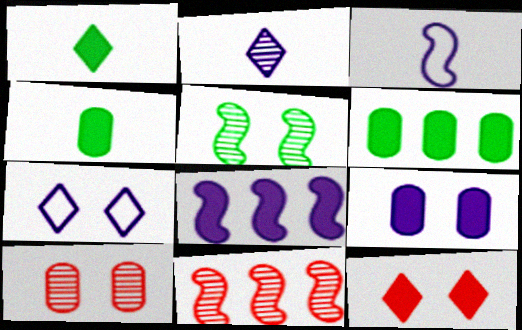[[4, 7, 11], 
[4, 8, 12]]